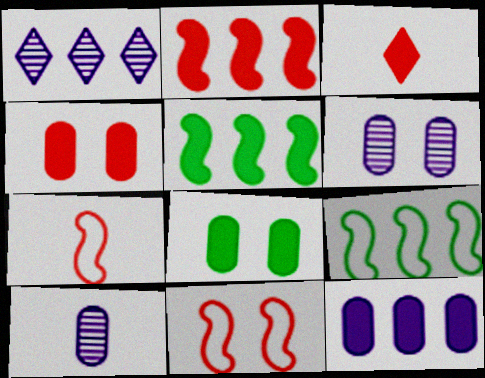[[1, 7, 8], 
[2, 3, 4], 
[3, 6, 9]]